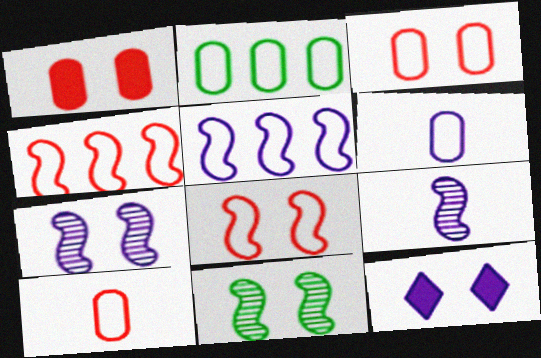[[2, 3, 6], 
[3, 11, 12]]